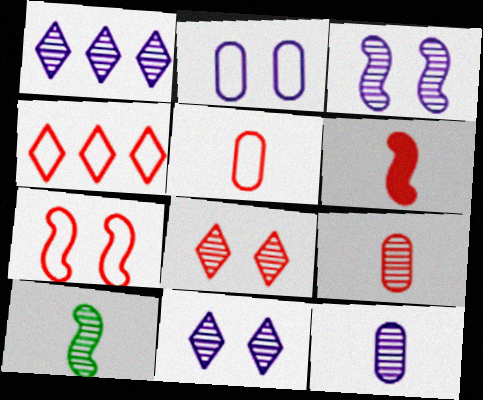[[1, 3, 12], 
[4, 5, 7]]